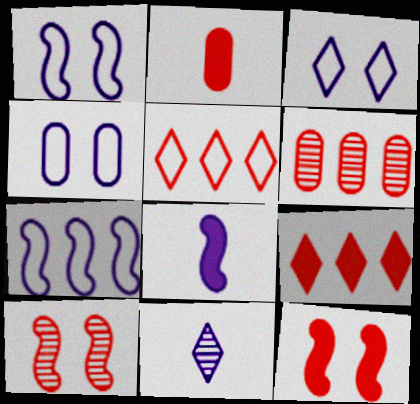[[1, 3, 4], 
[2, 5, 10], 
[2, 9, 12]]